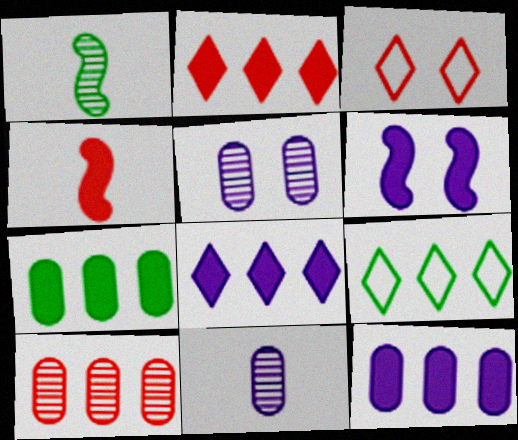[[1, 3, 12], 
[3, 4, 10], 
[4, 5, 9]]